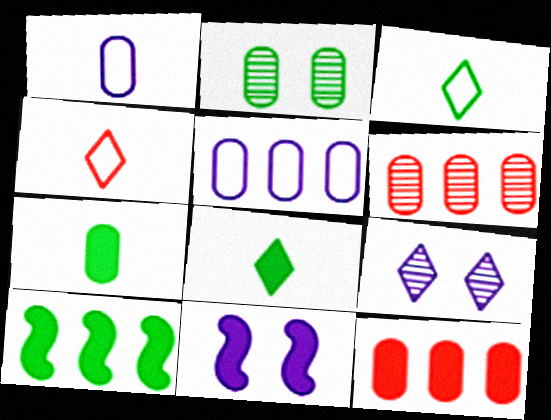[[1, 2, 12], 
[2, 3, 10], 
[3, 6, 11], 
[8, 11, 12]]